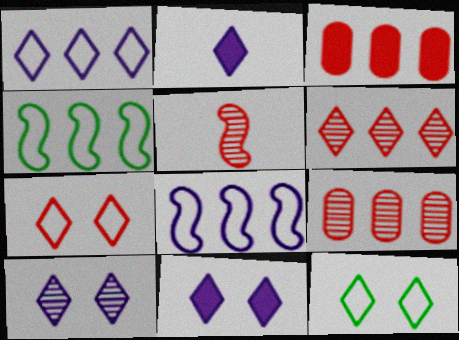[[1, 2, 10], 
[2, 6, 12], 
[3, 5, 7]]